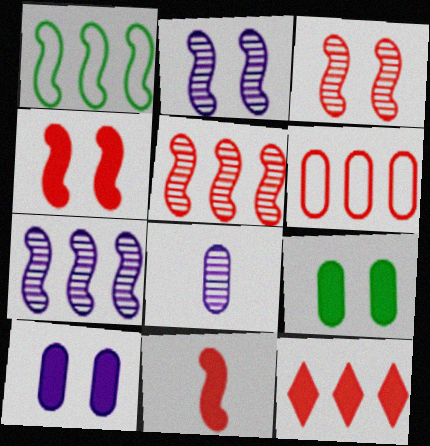[[1, 2, 11], 
[5, 6, 12], 
[6, 8, 9]]